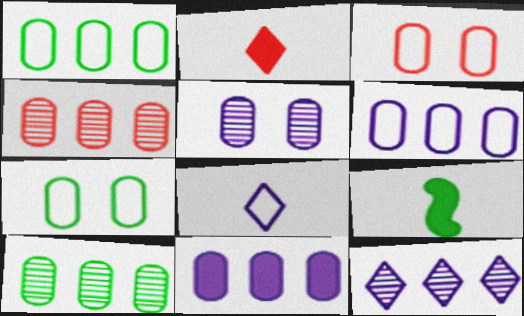[[1, 4, 11], 
[3, 9, 12]]